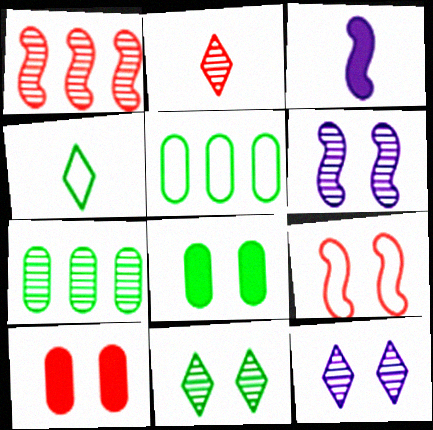[[2, 6, 7], 
[8, 9, 12]]